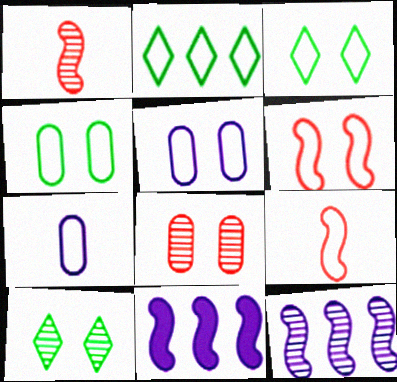[[2, 5, 9], 
[2, 6, 7], 
[3, 5, 6]]